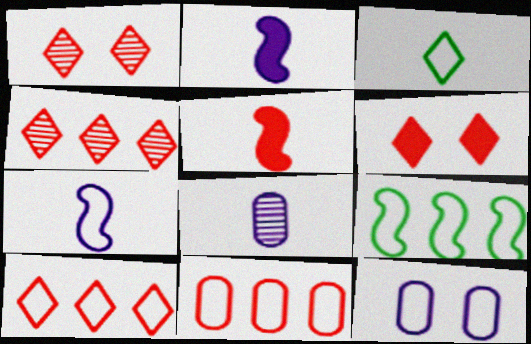[[1, 5, 11], 
[3, 5, 8], 
[6, 8, 9]]